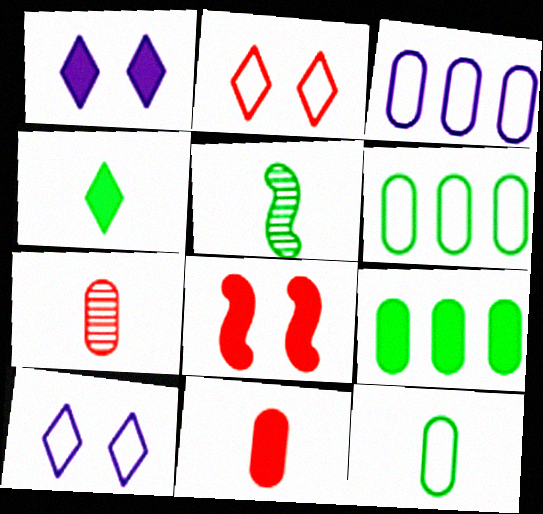[[4, 5, 12]]